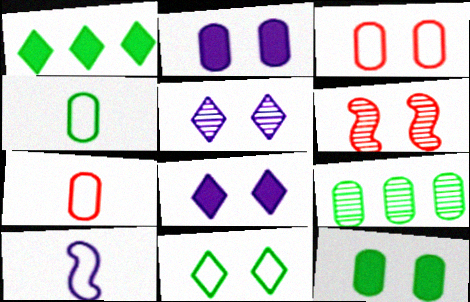[[2, 6, 11], 
[2, 7, 9], 
[4, 9, 12]]